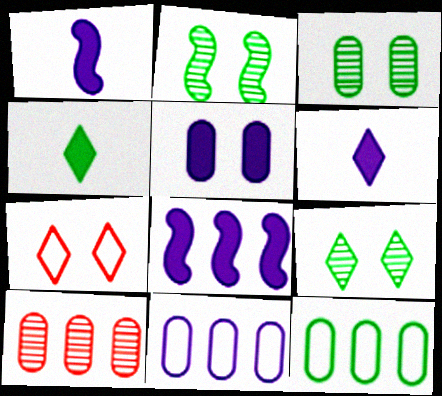[[2, 3, 9], 
[2, 4, 12], 
[2, 5, 7], 
[5, 6, 8]]